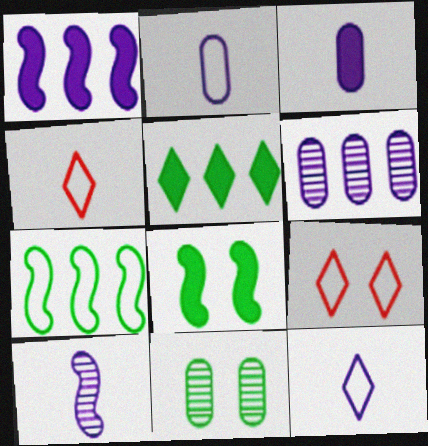[[1, 4, 11], 
[2, 7, 9], 
[3, 10, 12], 
[4, 6, 8]]